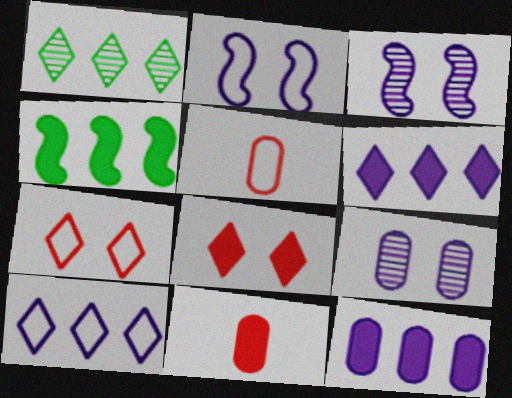[[1, 2, 11]]